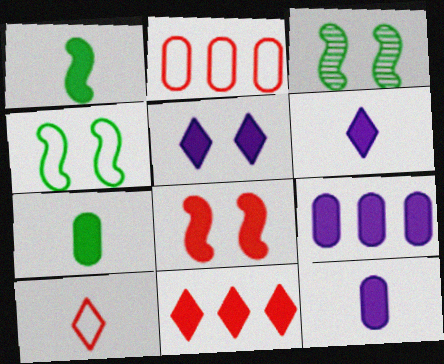[[2, 3, 6], 
[3, 9, 10]]